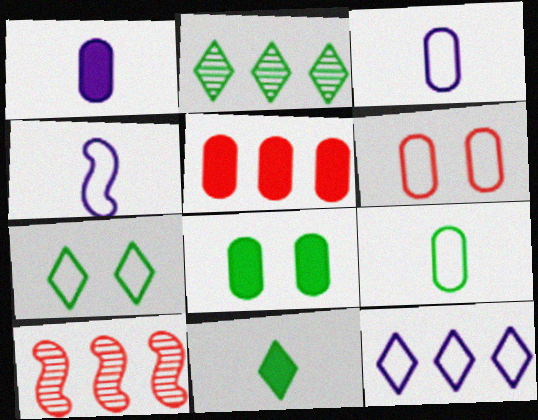[[1, 5, 8], 
[1, 7, 10], 
[2, 7, 11]]